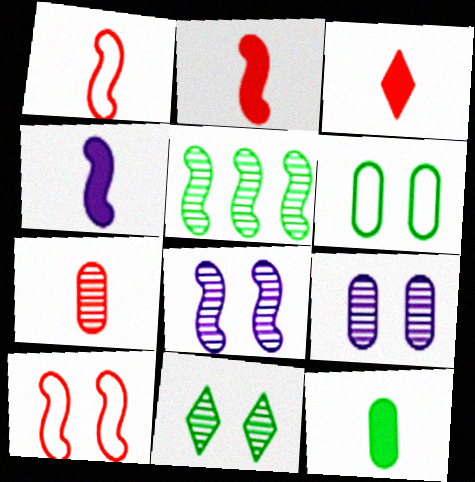[[1, 3, 7], 
[3, 4, 12], 
[4, 5, 10]]